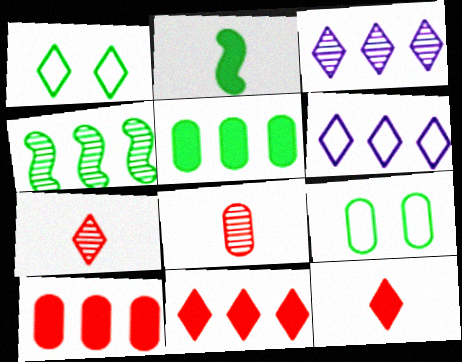[[1, 3, 12], 
[4, 6, 10]]